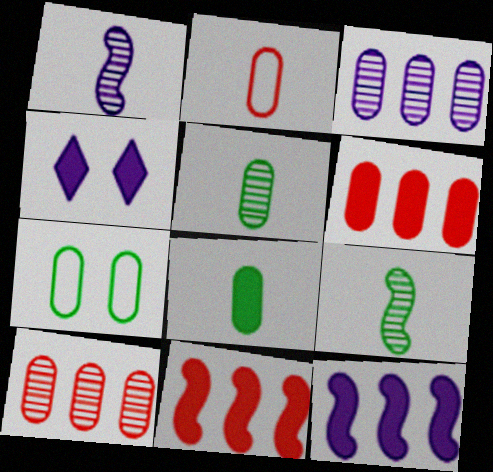[[4, 8, 11]]